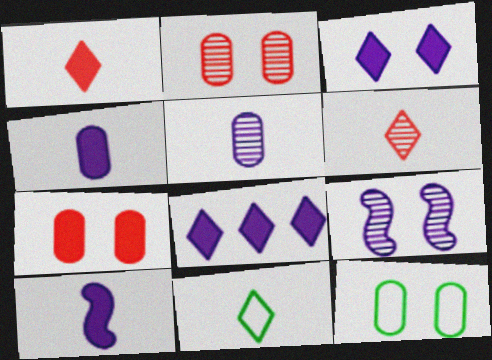[]